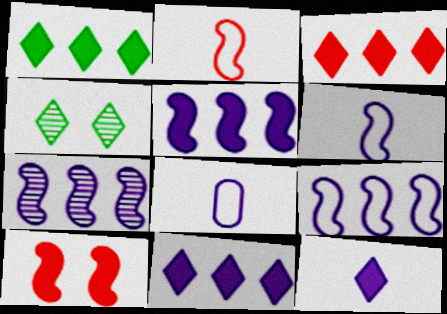[[1, 3, 11], 
[5, 7, 9]]